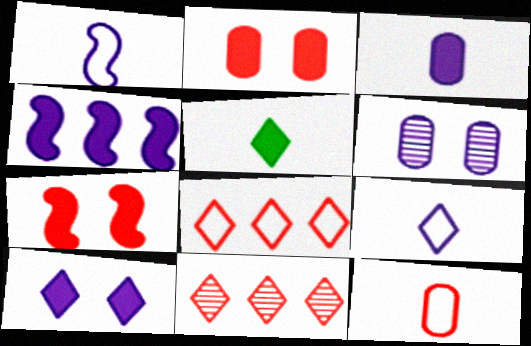[[2, 4, 5], 
[3, 4, 10], 
[4, 6, 9], 
[7, 11, 12]]